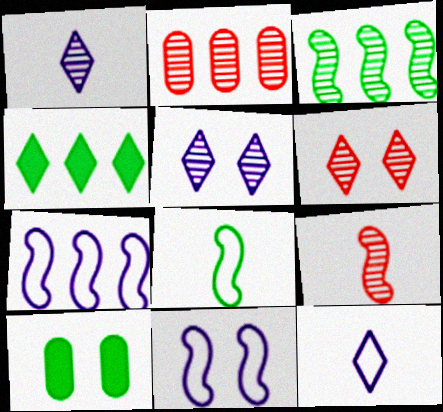[[2, 4, 7], 
[2, 6, 9], 
[4, 6, 12], 
[6, 10, 11]]